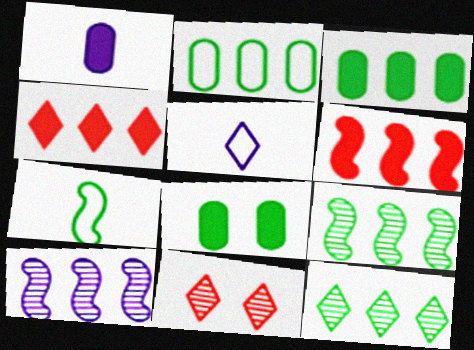[[2, 4, 10], 
[7, 8, 12]]